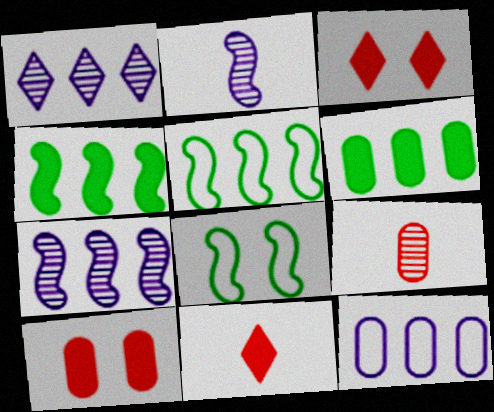[]